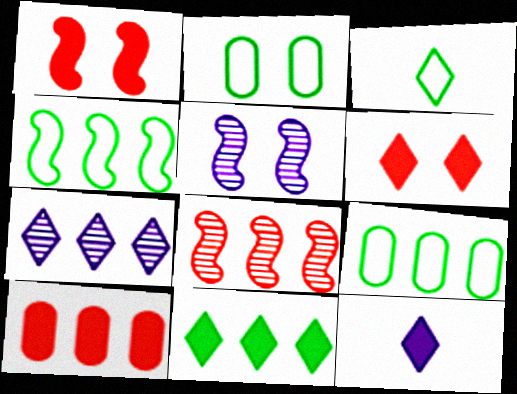[[2, 3, 4], 
[2, 5, 6], 
[2, 8, 12], 
[3, 5, 10], 
[3, 6, 7], 
[4, 7, 10], 
[6, 11, 12]]